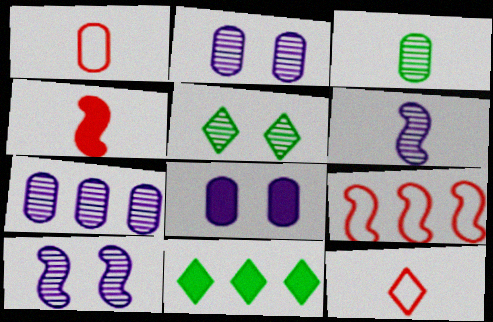[[1, 10, 11], 
[4, 8, 11], 
[7, 9, 11]]